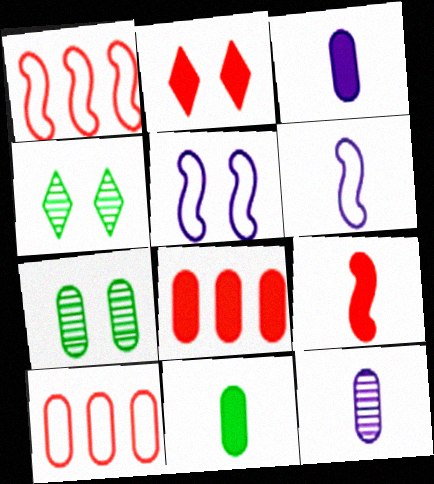[[1, 3, 4], 
[2, 5, 7], 
[2, 8, 9], 
[3, 7, 10], 
[4, 6, 8]]